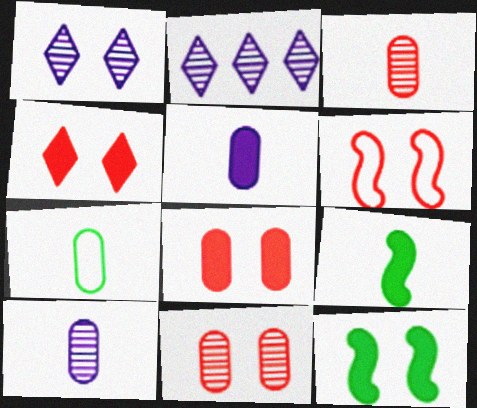[[3, 5, 7], 
[4, 6, 11]]